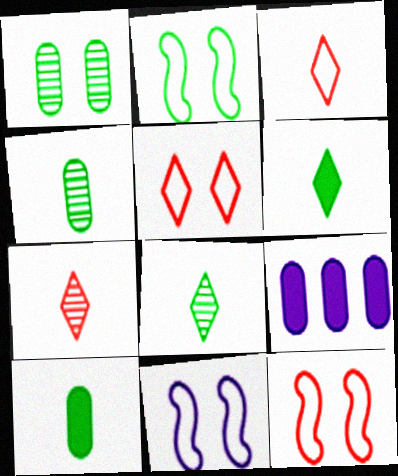[[2, 7, 9], 
[2, 11, 12], 
[8, 9, 12]]